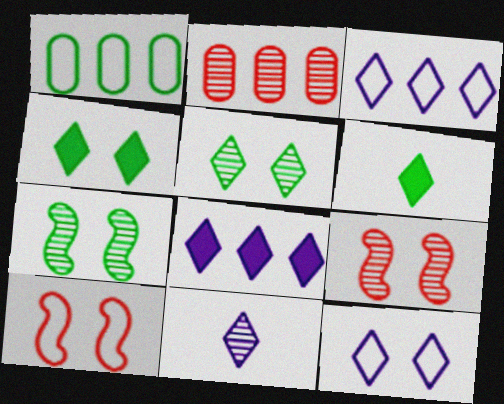[[1, 6, 7], 
[2, 7, 11], 
[8, 11, 12]]